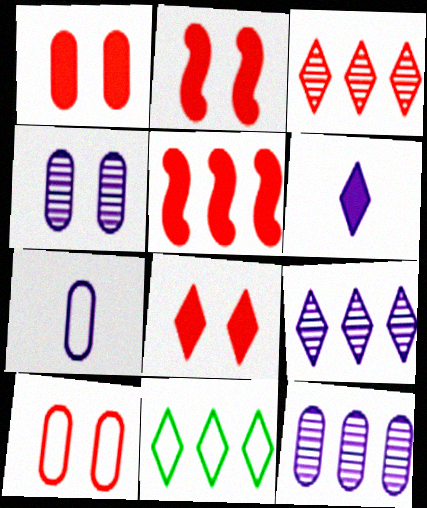[[1, 2, 8], 
[5, 11, 12]]